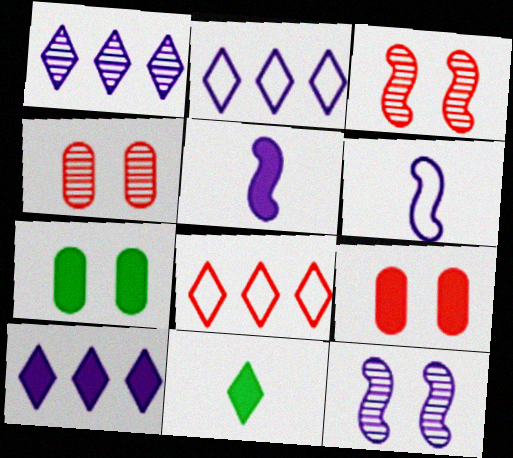[[1, 2, 10]]